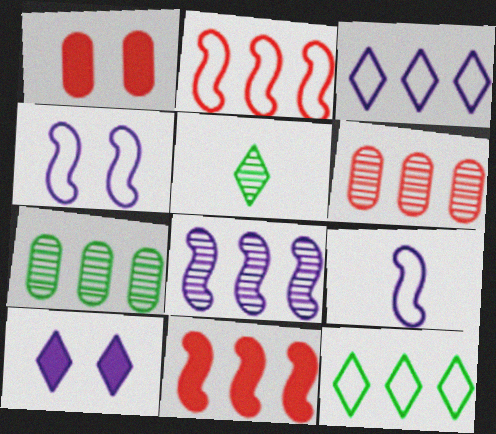[[3, 7, 11]]